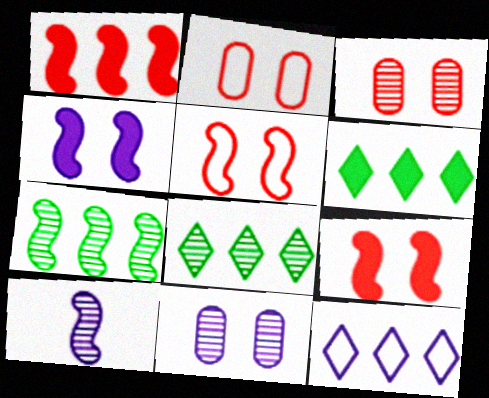[[2, 6, 10], 
[3, 8, 10]]